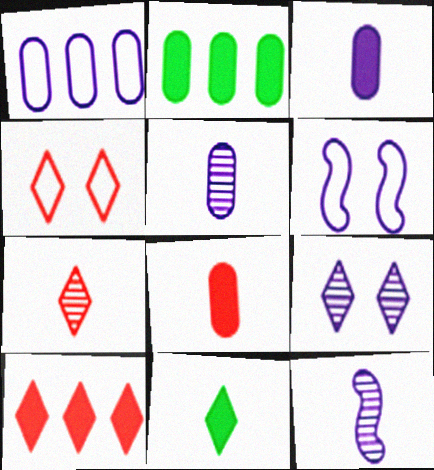[[2, 4, 12], 
[2, 6, 7], 
[4, 7, 10]]